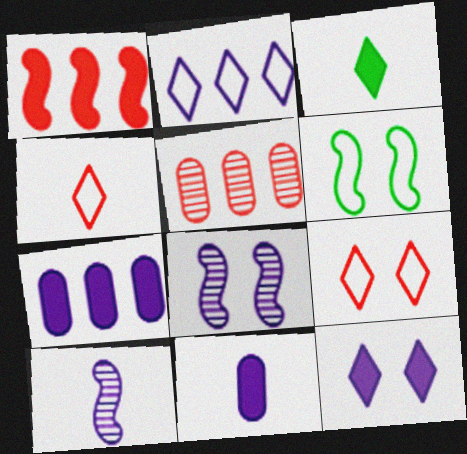[[1, 6, 10], 
[2, 8, 11]]